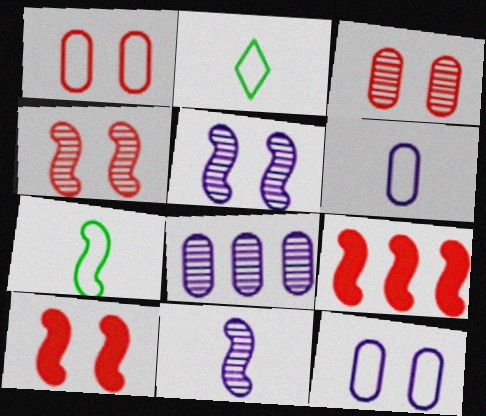[[2, 8, 10], 
[5, 7, 9]]